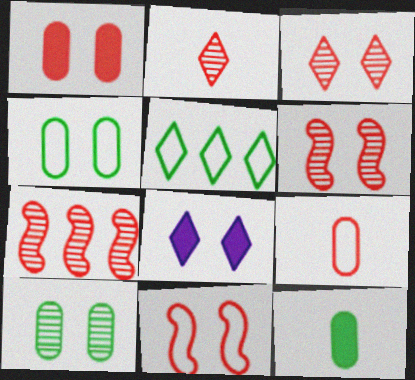[[1, 3, 11], 
[2, 5, 8], 
[4, 6, 8], 
[8, 10, 11]]